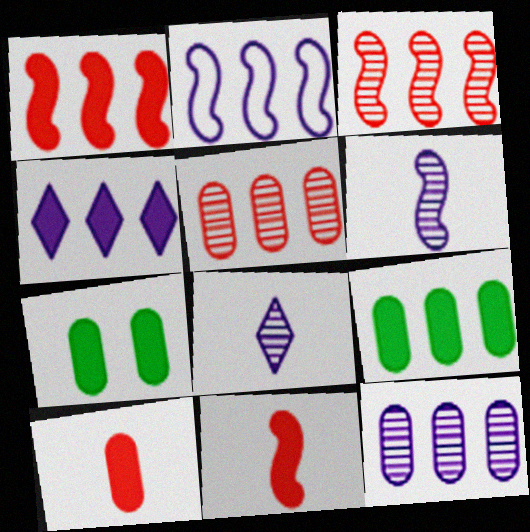[[1, 4, 9], 
[2, 4, 12], 
[4, 7, 11]]